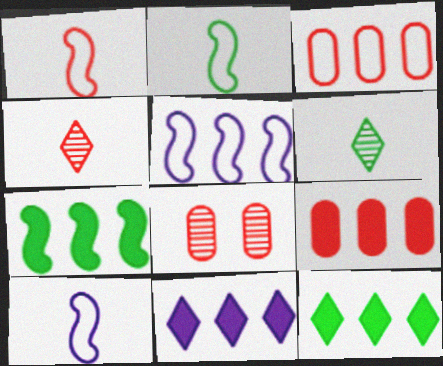[[1, 2, 10], 
[2, 8, 11], 
[7, 9, 11], 
[8, 10, 12]]